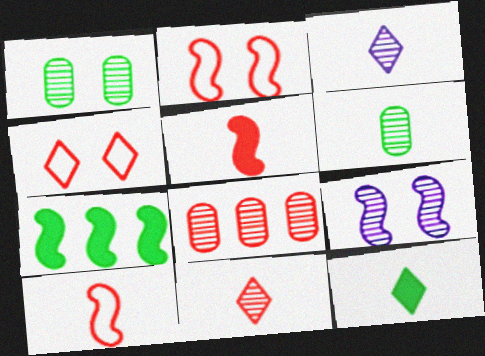[[4, 5, 8], 
[7, 9, 10]]